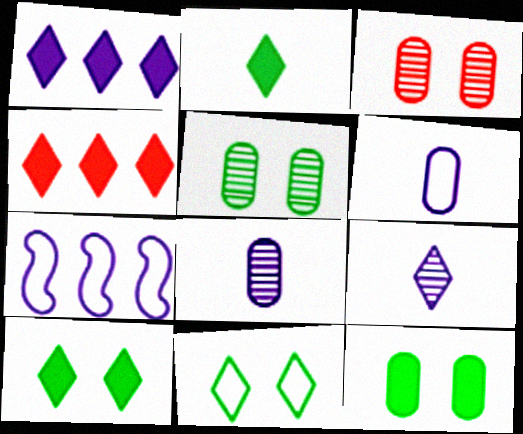[[2, 3, 7], 
[4, 9, 11]]